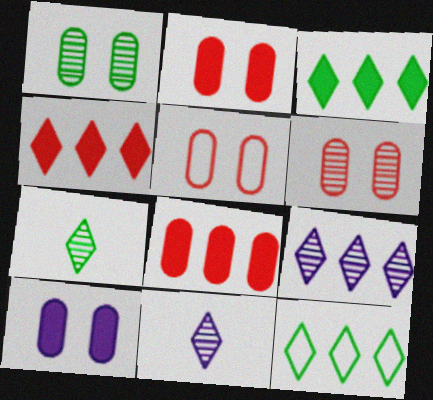[[1, 5, 10], 
[2, 5, 6], 
[4, 9, 12]]